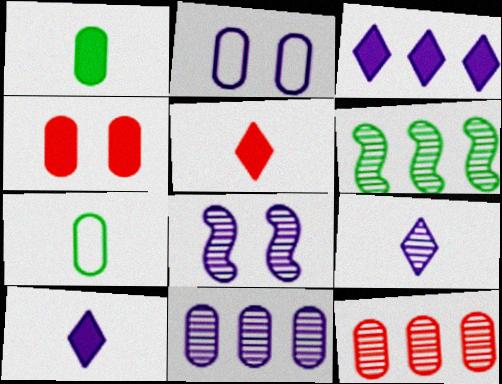[[1, 2, 12], 
[2, 5, 6], 
[4, 7, 11], 
[8, 9, 11]]